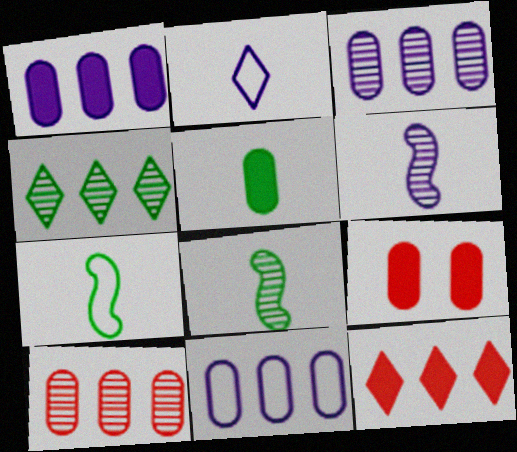[[1, 3, 11], 
[1, 5, 9]]